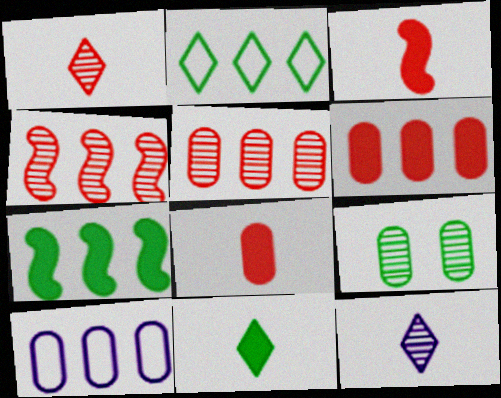[[4, 9, 12], 
[8, 9, 10]]